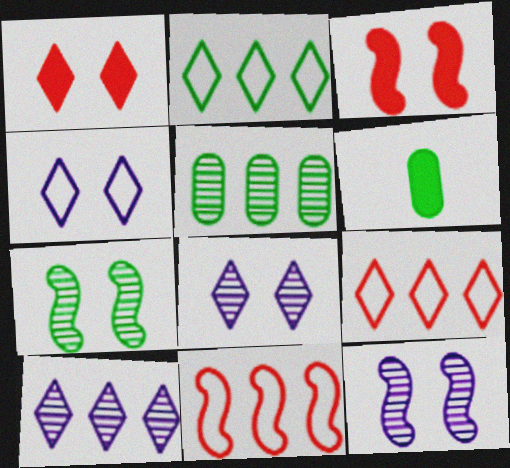[[2, 6, 7], 
[6, 8, 11], 
[6, 9, 12]]